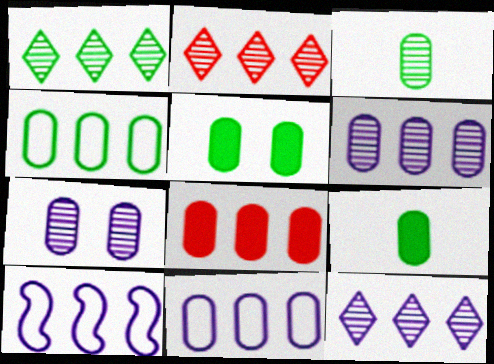[[1, 2, 12], 
[1, 8, 10], 
[3, 4, 5], 
[4, 6, 8]]